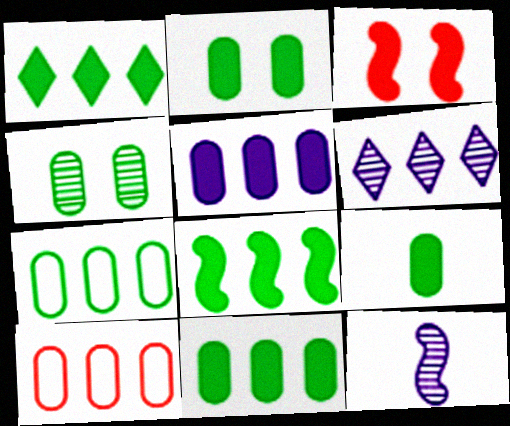[[1, 8, 11], 
[2, 9, 11], 
[4, 7, 9], 
[6, 8, 10]]